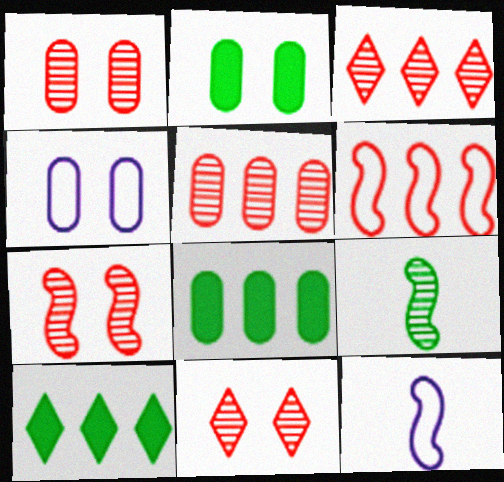[[1, 2, 4], 
[1, 7, 11], 
[1, 10, 12], 
[2, 3, 12], 
[8, 11, 12]]